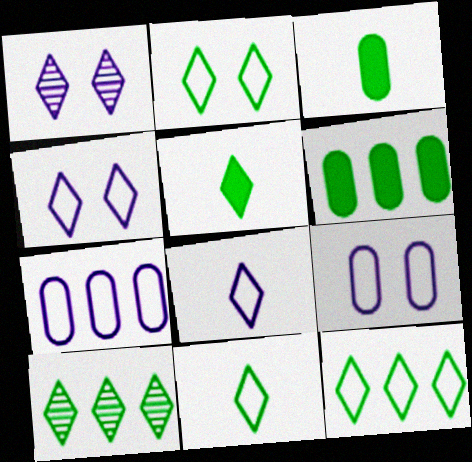[[2, 5, 10], 
[2, 11, 12]]